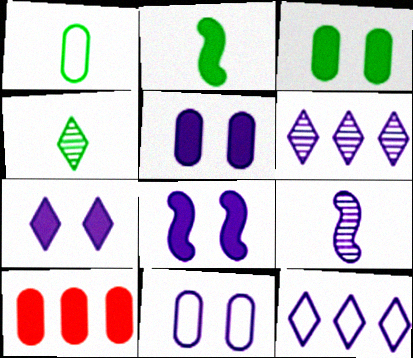[[1, 2, 4], 
[2, 7, 10], 
[5, 7, 8], 
[5, 9, 12]]